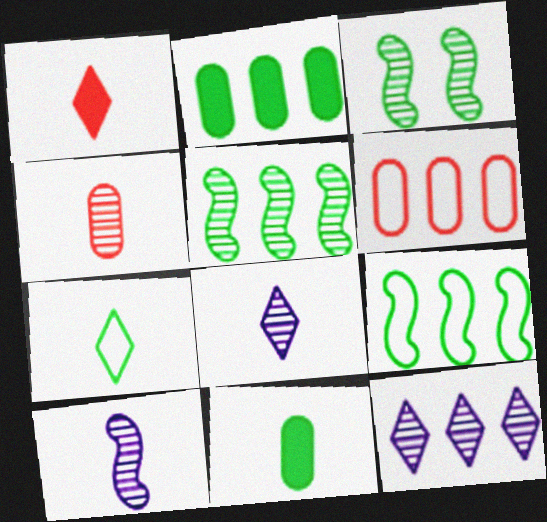[[1, 7, 8], 
[2, 3, 7], 
[3, 4, 12]]